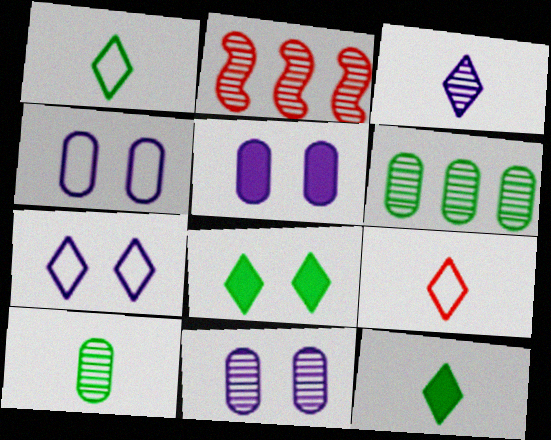[[1, 2, 5], 
[2, 4, 12], 
[3, 9, 12], 
[4, 5, 11]]